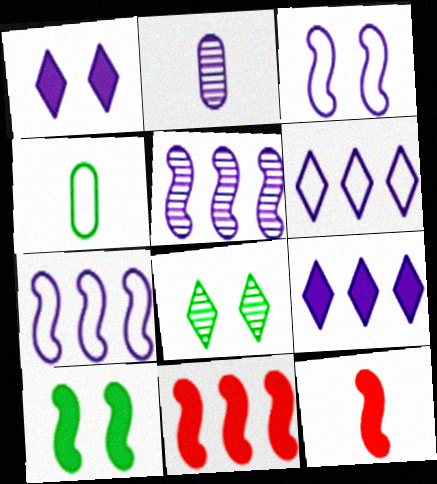[[1, 2, 7], 
[2, 3, 9]]